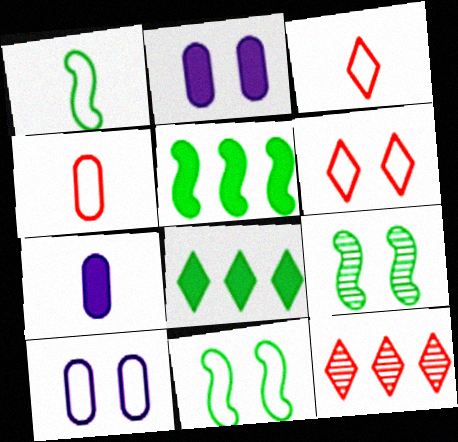[[1, 2, 12], 
[1, 5, 9], 
[2, 6, 9], 
[6, 10, 11], 
[7, 11, 12]]